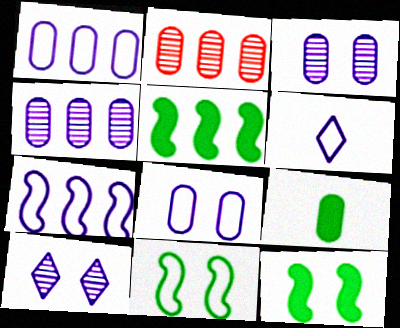[[2, 6, 12], 
[2, 8, 9], 
[6, 7, 8]]